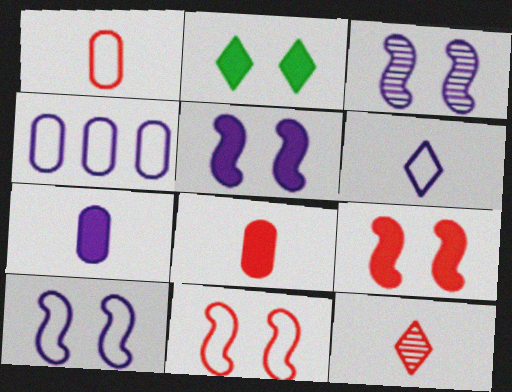[[3, 5, 10], 
[4, 6, 10]]